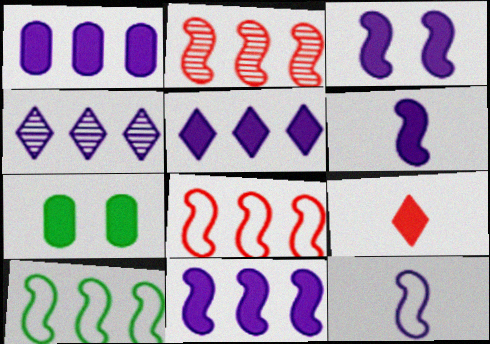[[1, 5, 11], 
[2, 10, 11], 
[3, 6, 11], 
[7, 9, 11]]